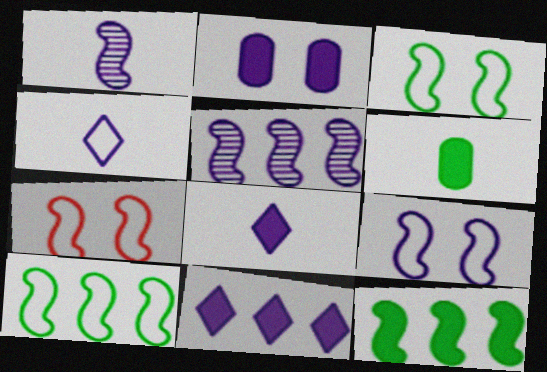[[1, 7, 12], 
[2, 4, 5], 
[3, 7, 9]]